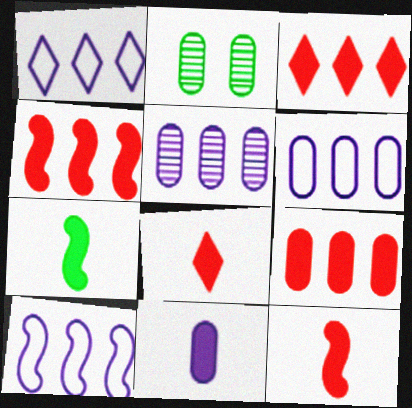[[1, 2, 12], 
[1, 6, 10], 
[2, 8, 10], 
[3, 4, 9], 
[7, 8, 11]]